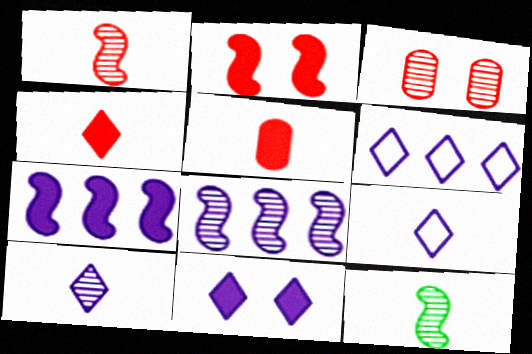[[5, 9, 12], 
[6, 10, 11]]